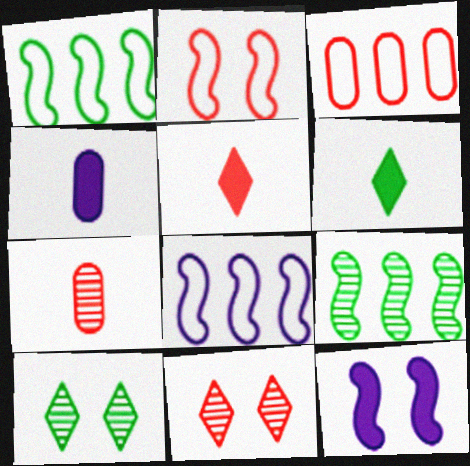[[1, 4, 11]]